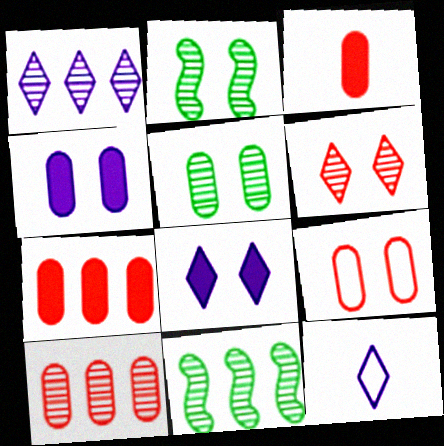[[1, 8, 12], 
[1, 10, 11], 
[2, 7, 12], 
[2, 8, 9], 
[3, 9, 10], 
[4, 5, 9]]